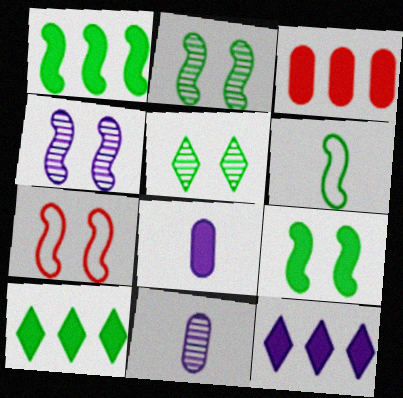[[1, 2, 6], 
[1, 3, 12], 
[4, 7, 9], 
[7, 10, 11]]